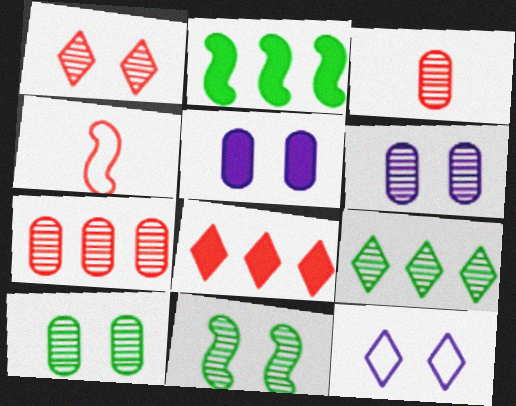[[1, 6, 11], 
[2, 3, 12], 
[4, 5, 9]]